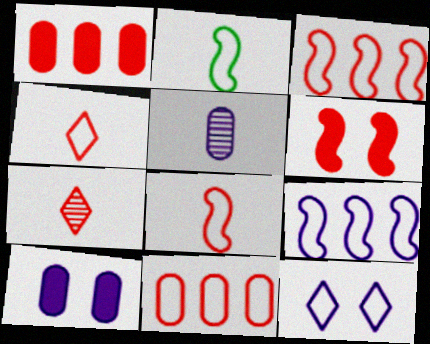[[2, 11, 12], 
[6, 7, 11]]